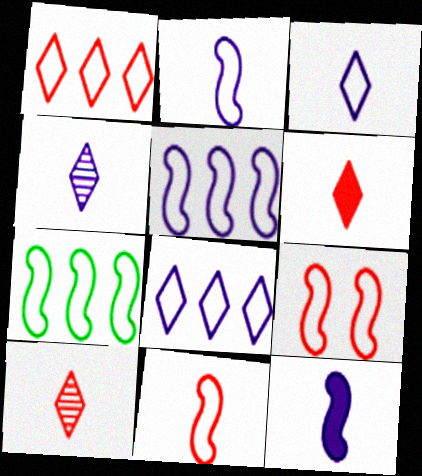[[2, 7, 9]]